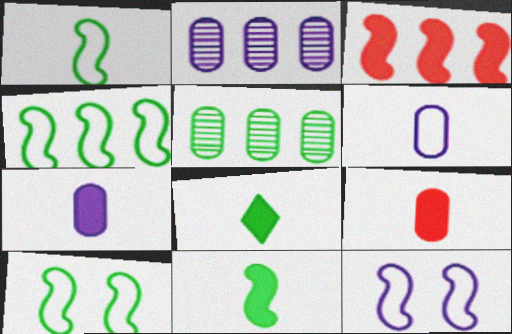[[1, 4, 10], 
[5, 8, 10]]